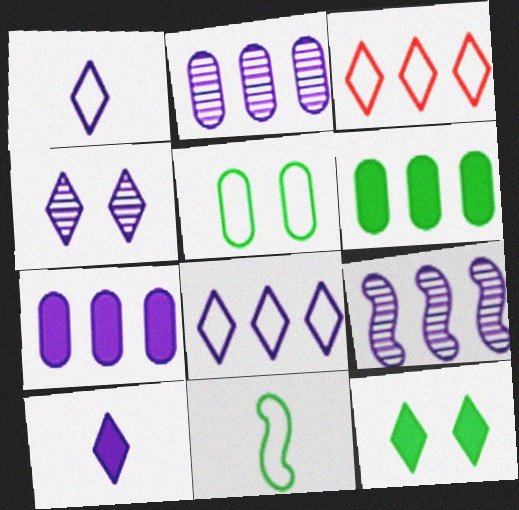[[3, 6, 9], 
[4, 8, 10], 
[7, 8, 9]]